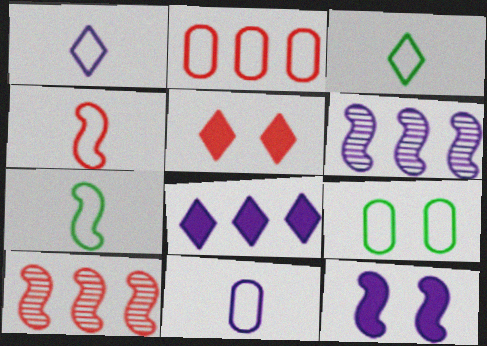[[2, 9, 11], 
[3, 4, 11], 
[7, 10, 12]]